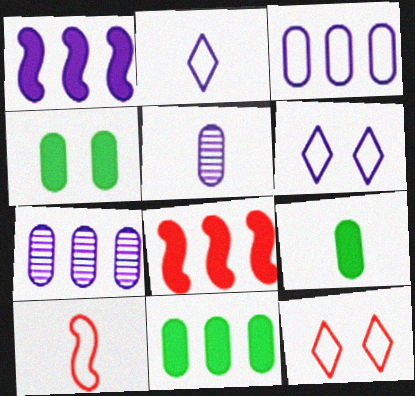[[1, 5, 6], 
[4, 9, 11]]